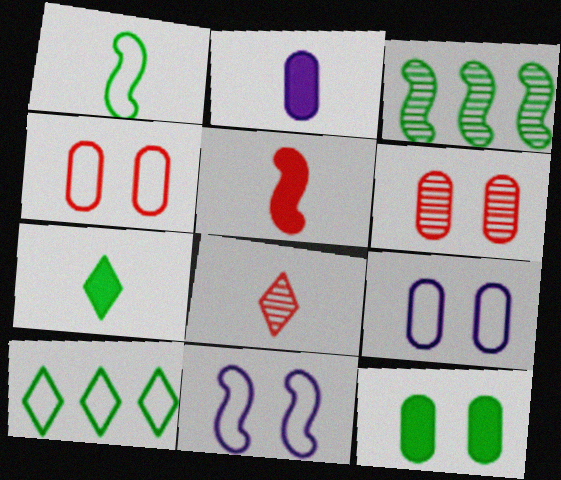[[1, 2, 8], 
[2, 5, 7], 
[3, 5, 11], 
[6, 9, 12]]